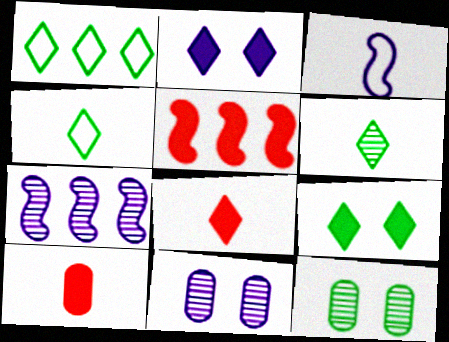[[1, 6, 9], 
[3, 6, 10], 
[4, 5, 11]]